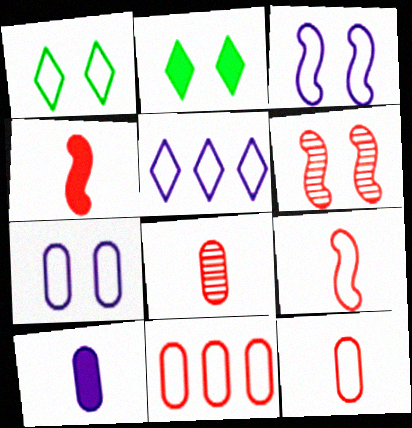[[2, 6, 7]]